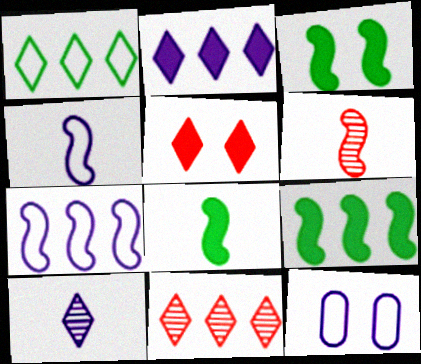[[1, 2, 11], 
[1, 5, 10], 
[3, 6, 7], 
[3, 8, 9], 
[4, 6, 8], 
[8, 11, 12]]